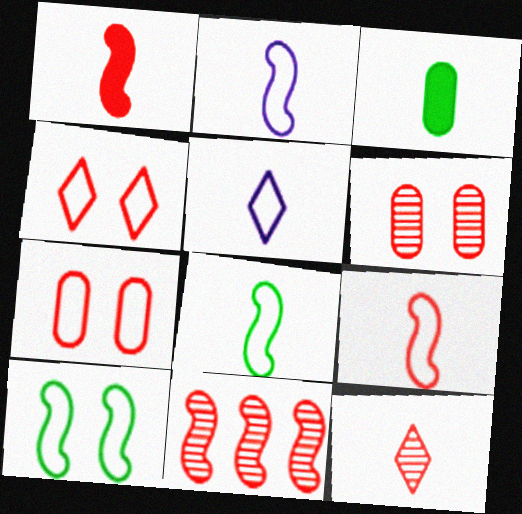[[2, 3, 12], 
[2, 8, 9], 
[6, 11, 12]]